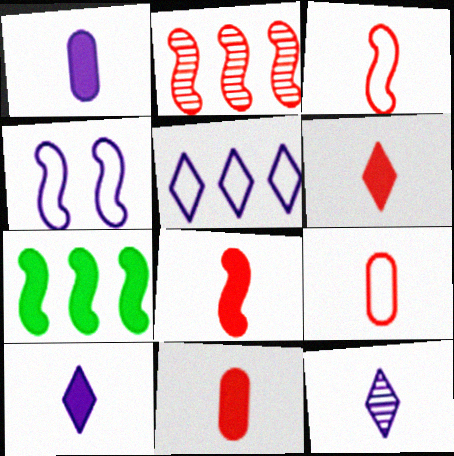[[6, 8, 11]]